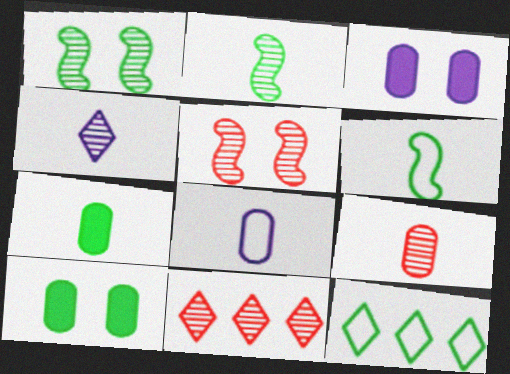[[1, 7, 12], 
[2, 4, 9], 
[2, 10, 12], 
[3, 6, 11], 
[5, 9, 11], 
[7, 8, 9]]